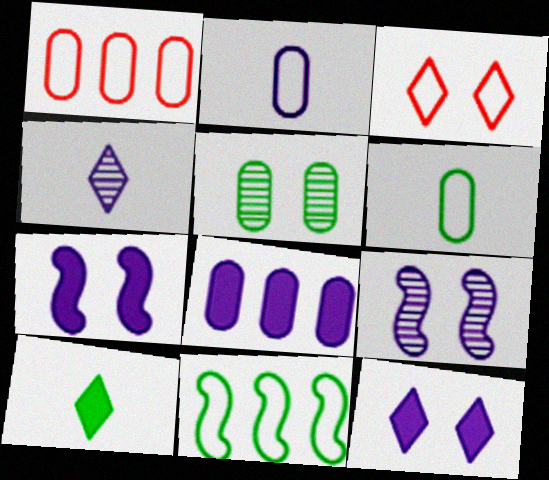[[1, 9, 10], 
[2, 3, 11], 
[3, 5, 7], 
[5, 10, 11]]